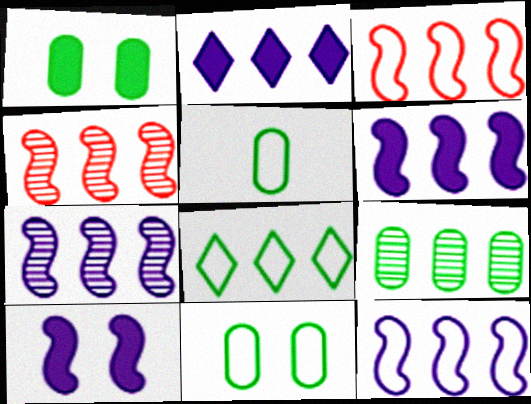[[1, 5, 9], 
[2, 3, 9], 
[6, 7, 12]]